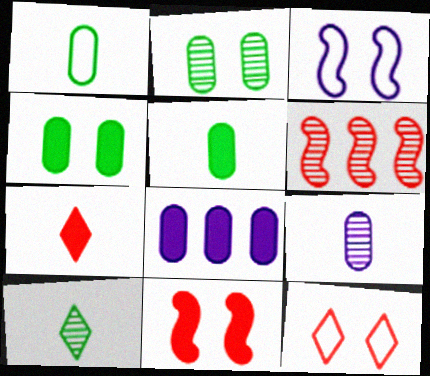[]